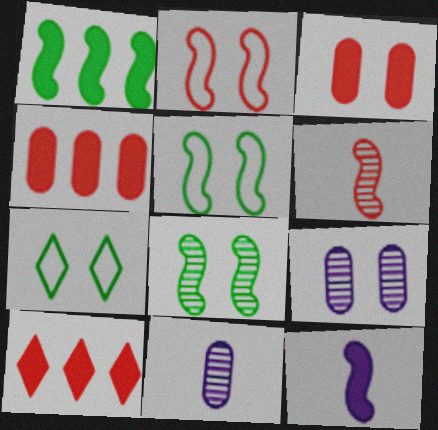[[5, 10, 11]]